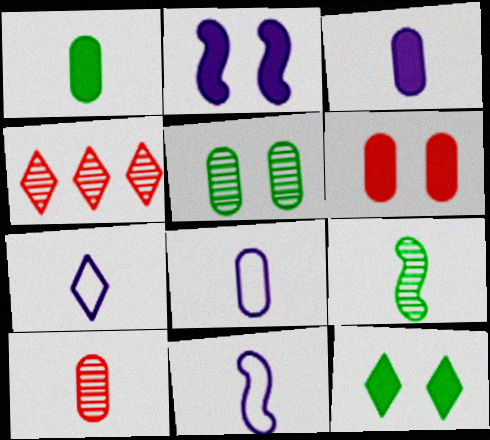[[1, 8, 10], 
[2, 6, 12], 
[4, 7, 12], 
[7, 8, 11]]